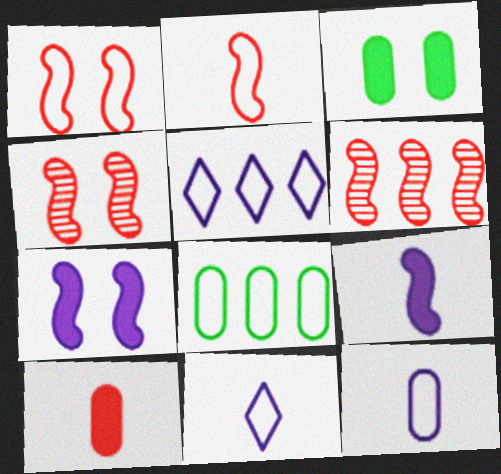[[1, 8, 11], 
[3, 6, 11]]